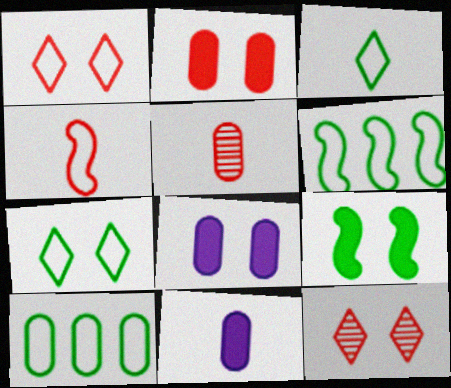[[5, 8, 10], 
[6, 11, 12]]